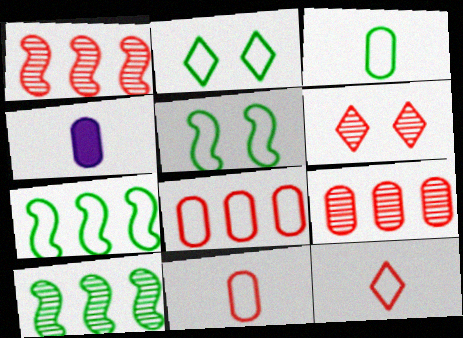[[1, 2, 4], 
[2, 3, 7], 
[4, 6, 7]]